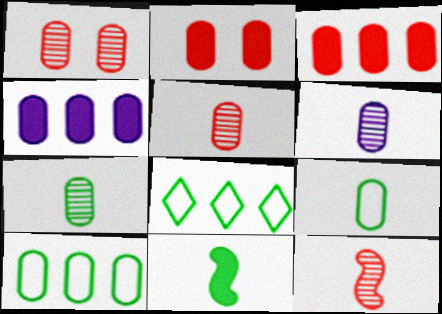[[1, 4, 9], 
[2, 6, 10], 
[5, 6, 7]]